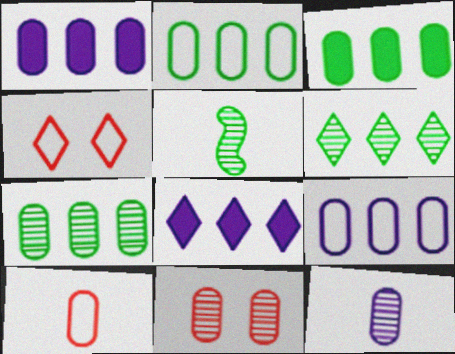[[1, 4, 5], 
[2, 3, 7], 
[7, 11, 12]]